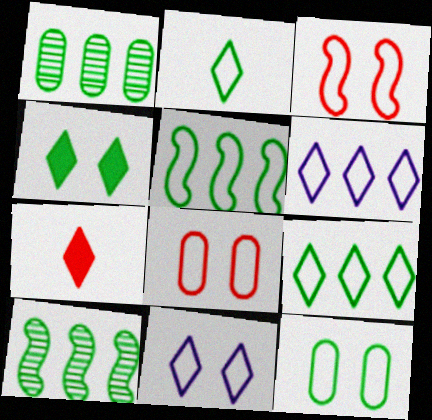[[2, 5, 12], 
[3, 11, 12]]